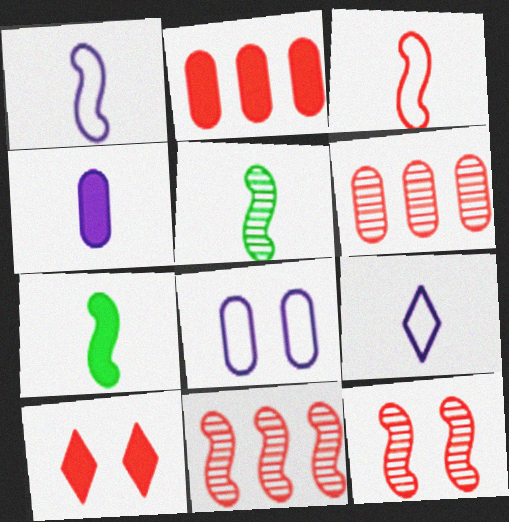[[3, 6, 10]]